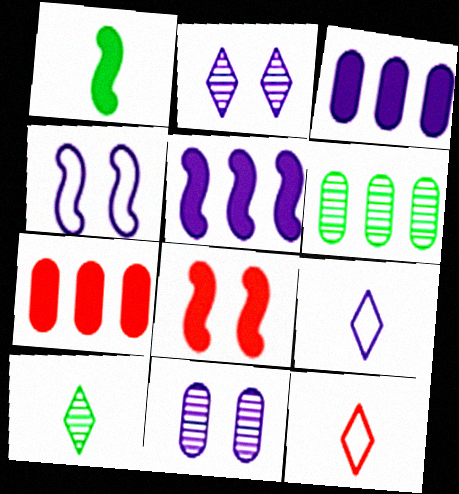[[1, 5, 8], 
[4, 7, 10], 
[5, 9, 11], 
[6, 8, 9]]